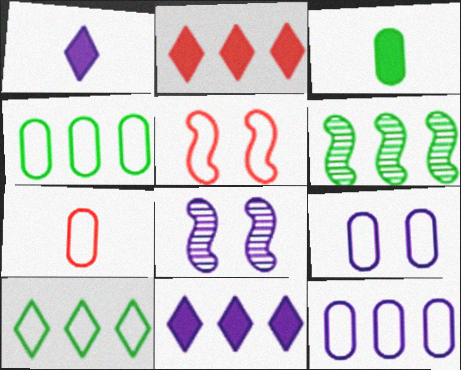[[1, 8, 12], 
[2, 6, 12], 
[4, 7, 9]]